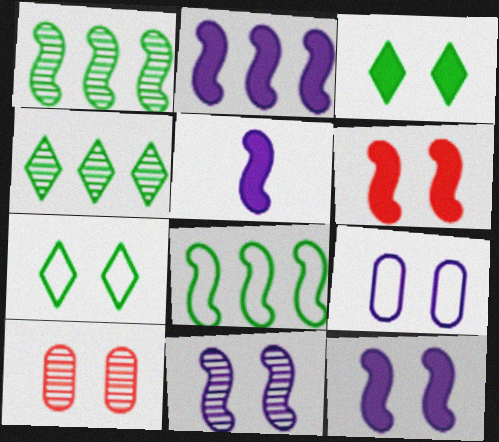[[2, 5, 12], 
[7, 10, 12]]